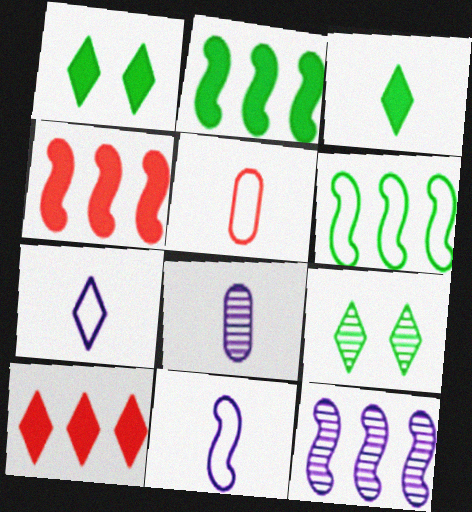[[1, 5, 12], 
[4, 6, 12], 
[7, 9, 10]]